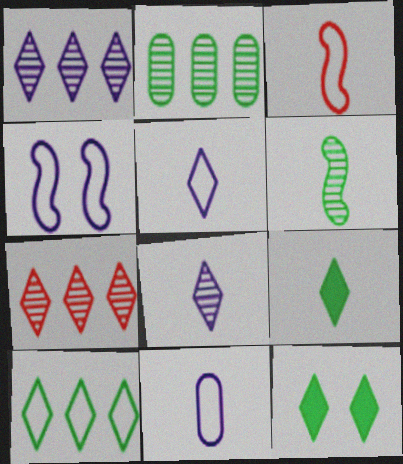[[5, 7, 12]]